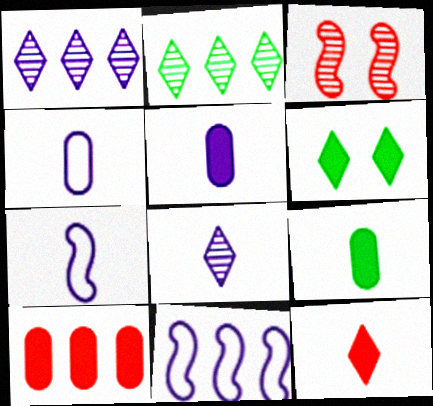[[2, 10, 11], 
[5, 7, 8]]